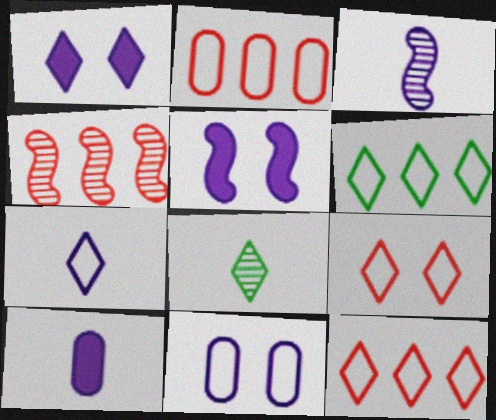[[1, 8, 12], 
[2, 5, 8], 
[3, 7, 10], 
[6, 7, 9]]